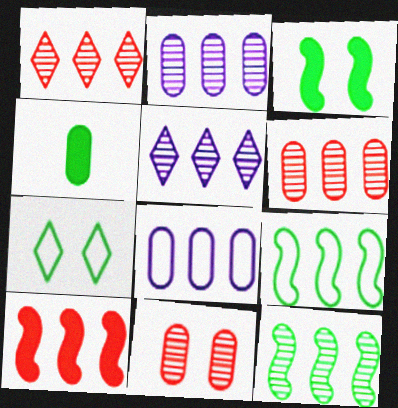[[1, 2, 12], 
[4, 7, 12], 
[4, 8, 11], 
[5, 6, 12]]